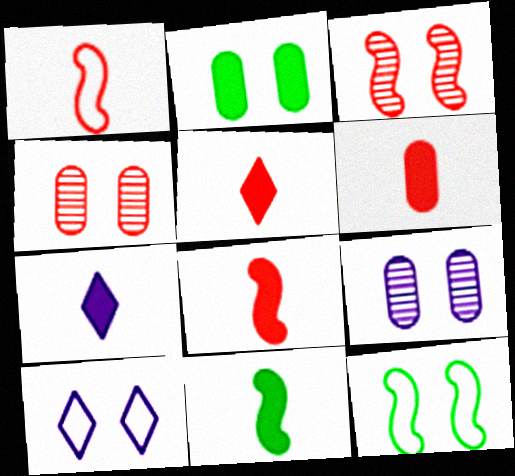[[2, 3, 10], 
[5, 6, 8], 
[6, 7, 11]]